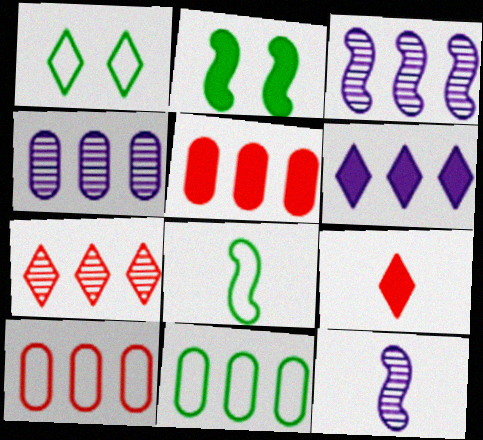[[1, 5, 12], 
[1, 8, 11], 
[4, 5, 11]]